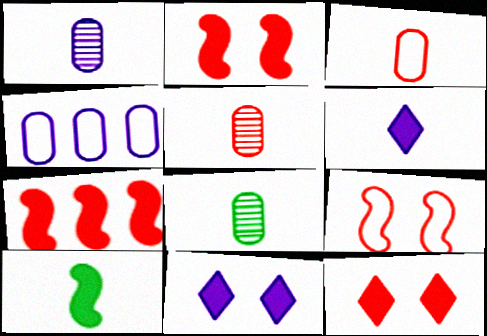[[1, 5, 8]]